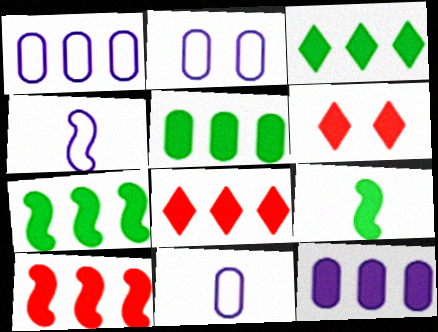[[1, 2, 11], 
[3, 5, 7], 
[3, 10, 12], 
[6, 9, 12], 
[7, 8, 12]]